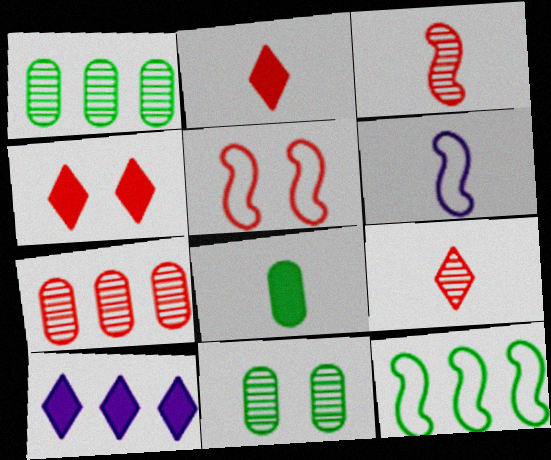[[1, 4, 6], 
[2, 5, 7], 
[5, 6, 12], 
[6, 8, 9], 
[7, 10, 12]]